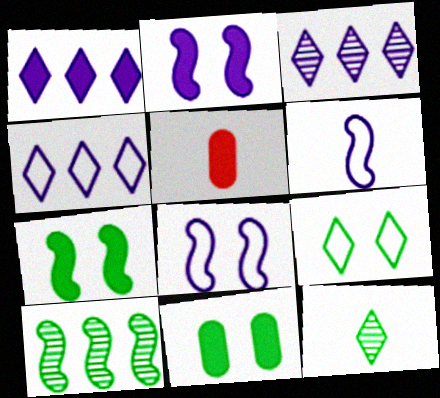[[1, 3, 4], 
[1, 5, 7], 
[5, 6, 12]]